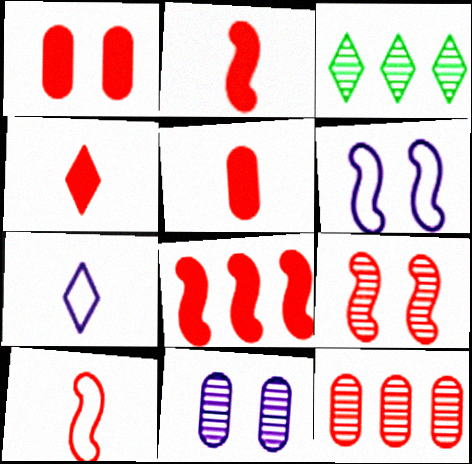[[1, 4, 8], 
[2, 4, 5], 
[3, 5, 6], 
[8, 9, 10]]